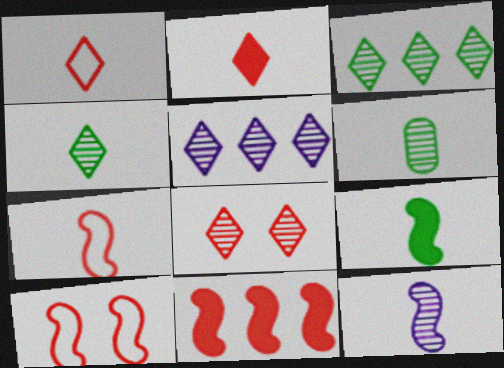[[4, 5, 8], 
[7, 9, 12]]